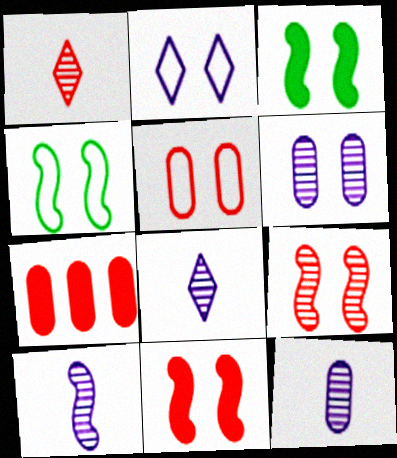[[2, 4, 5], 
[4, 7, 8], 
[8, 10, 12]]